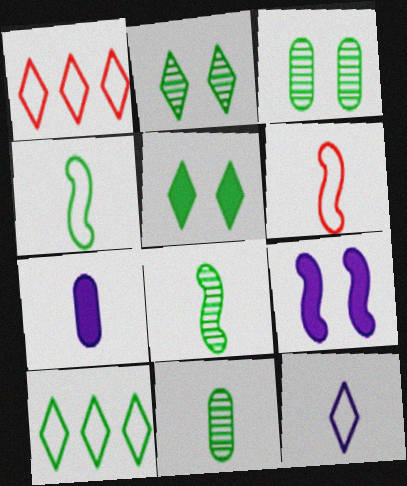[[1, 9, 11]]